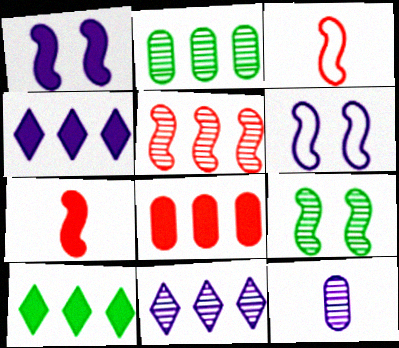[[2, 5, 11], 
[4, 6, 12]]